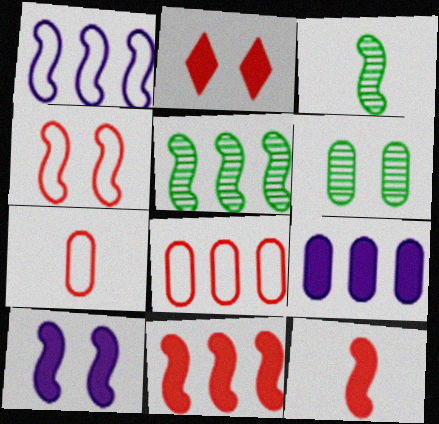[[1, 5, 11], 
[6, 7, 9]]